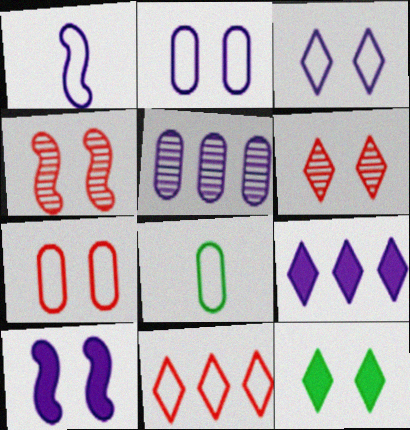[[2, 4, 12], 
[3, 6, 12], 
[4, 8, 9]]